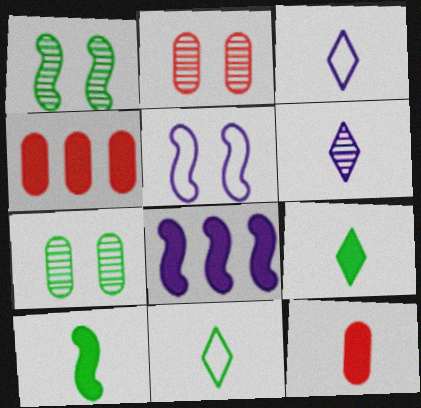[[1, 3, 4], 
[2, 8, 11]]